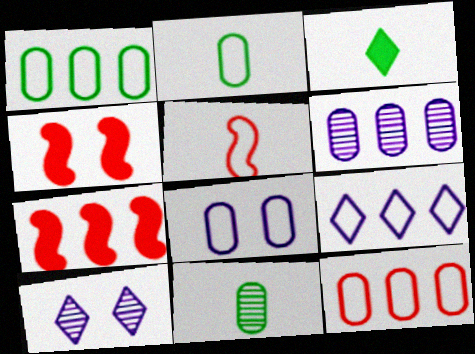[[2, 7, 10], 
[2, 8, 12], 
[4, 9, 11]]